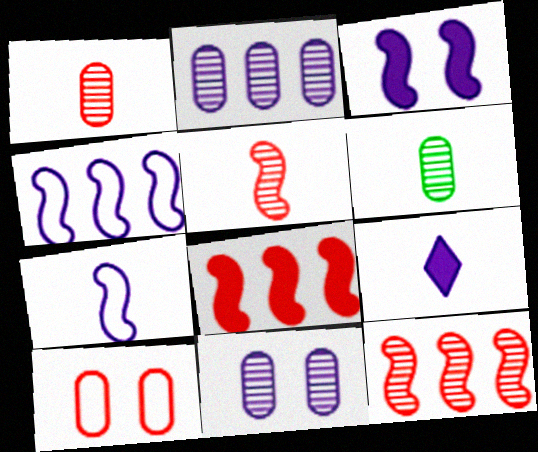[[4, 9, 11]]